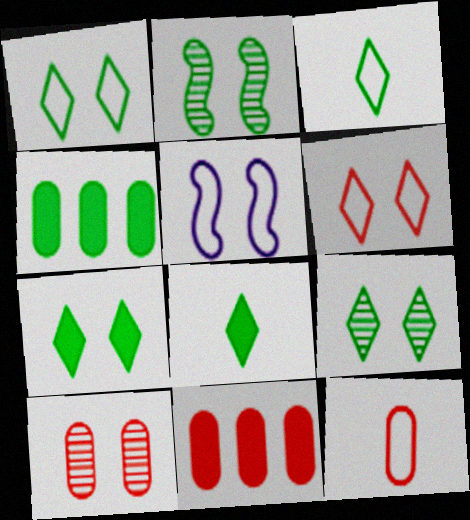[[1, 7, 9], 
[2, 3, 4], 
[5, 7, 10], 
[10, 11, 12]]